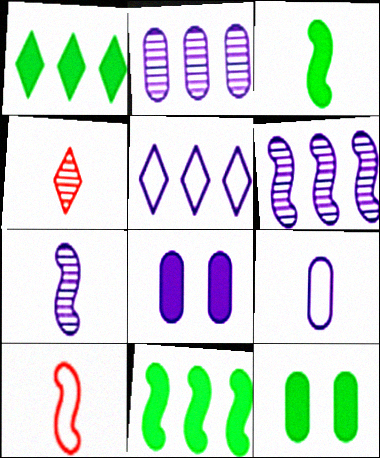[[1, 3, 12], 
[2, 8, 9], 
[3, 4, 9], 
[3, 7, 10], 
[5, 7, 8]]